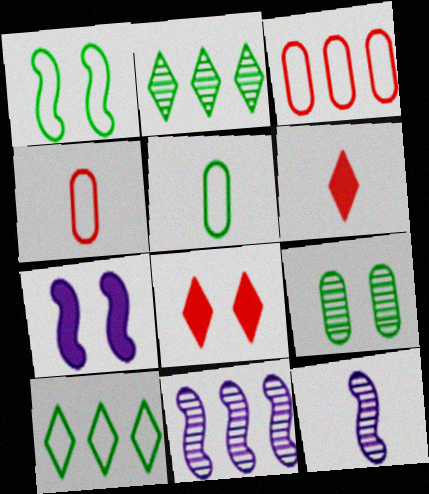[[1, 5, 10], 
[2, 4, 7], 
[5, 6, 12], 
[5, 8, 11]]